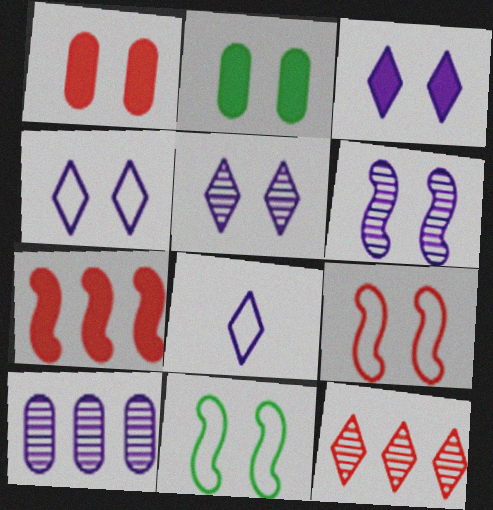[[1, 5, 11], 
[2, 5, 9], 
[3, 4, 5]]